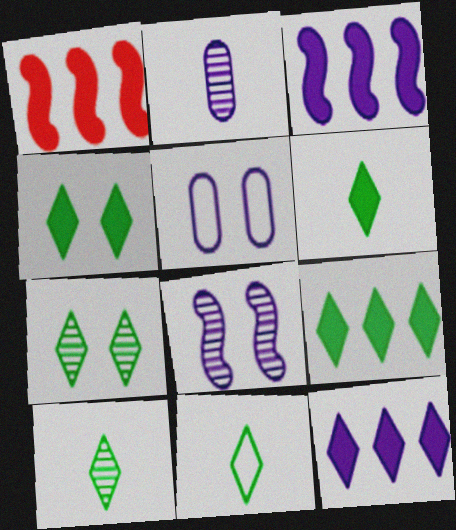[[1, 5, 10], 
[4, 6, 9], 
[6, 10, 11], 
[7, 9, 11]]